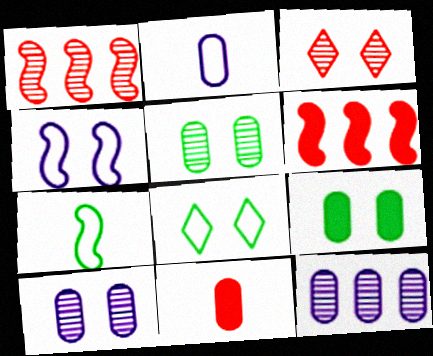[[3, 4, 9]]